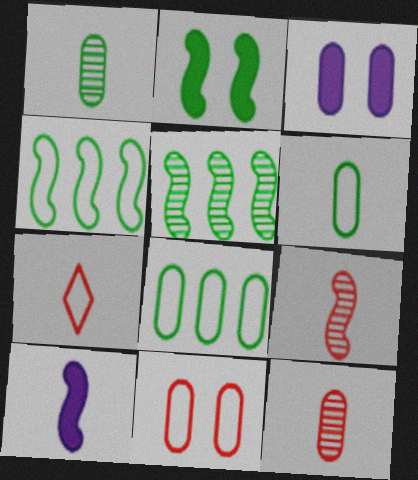[[1, 7, 10], 
[3, 5, 7], 
[3, 8, 12]]